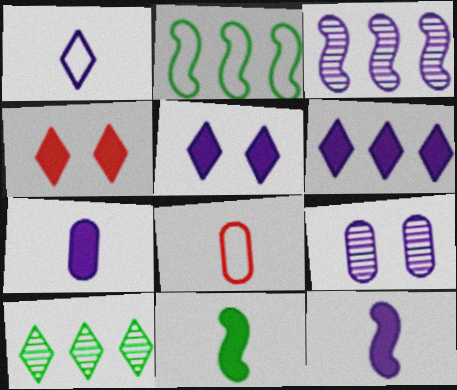[[1, 4, 10]]